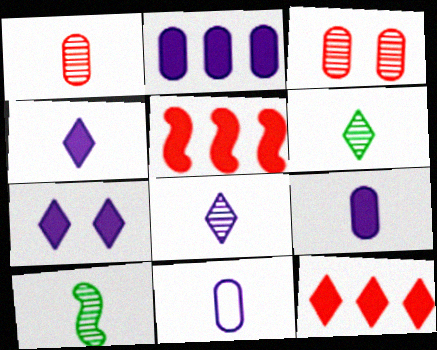[[1, 8, 10]]